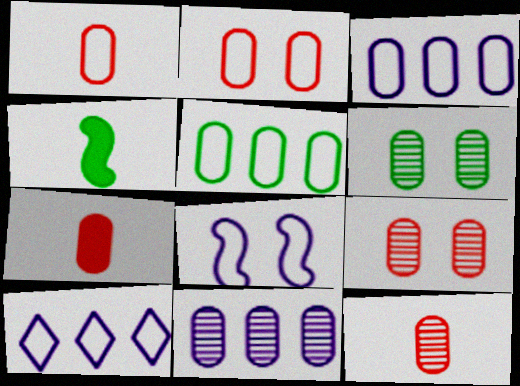[[1, 7, 12], 
[3, 6, 7], 
[4, 9, 10], 
[6, 11, 12]]